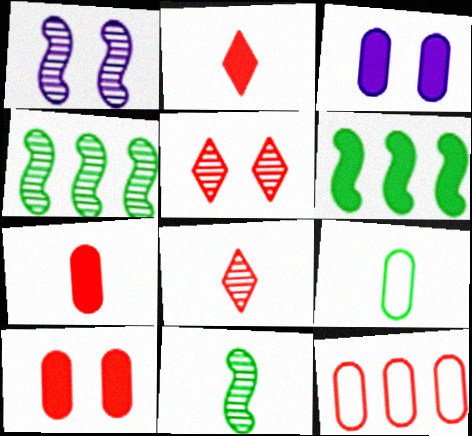[[2, 3, 6]]